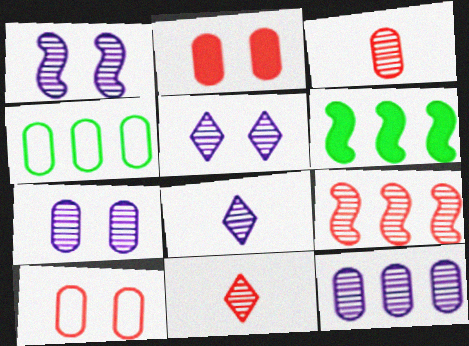[[1, 5, 7], 
[1, 8, 12], 
[6, 8, 10]]